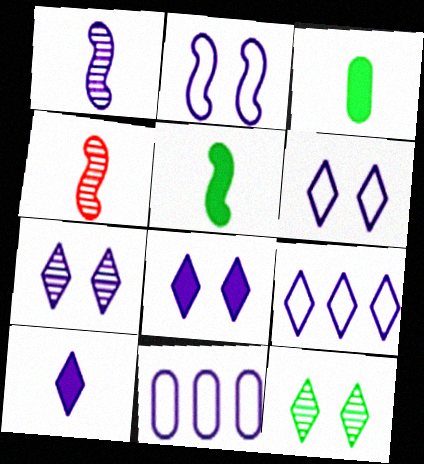[[1, 8, 11], 
[6, 7, 8], 
[7, 9, 10]]